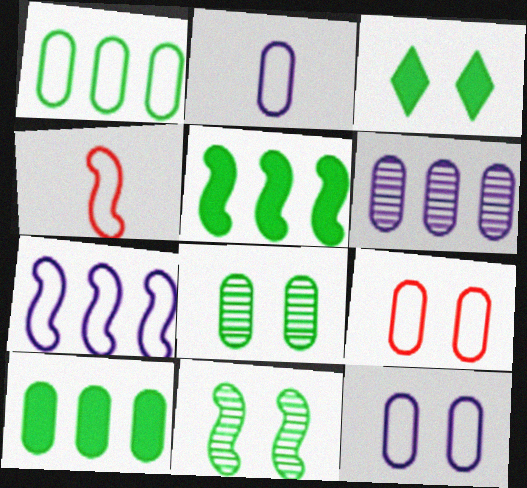[[1, 2, 9], 
[3, 4, 6]]